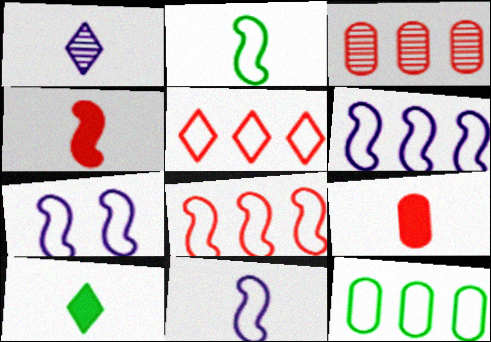[[1, 2, 9], 
[2, 7, 8], 
[3, 7, 10], 
[5, 6, 12], 
[6, 7, 11]]